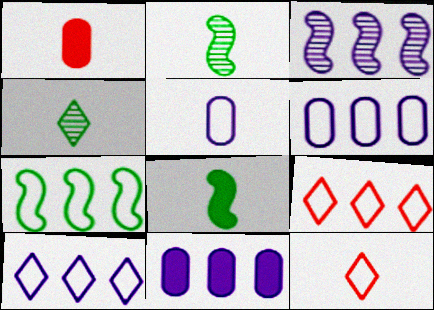[[3, 10, 11], 
[6, 7, 9]]